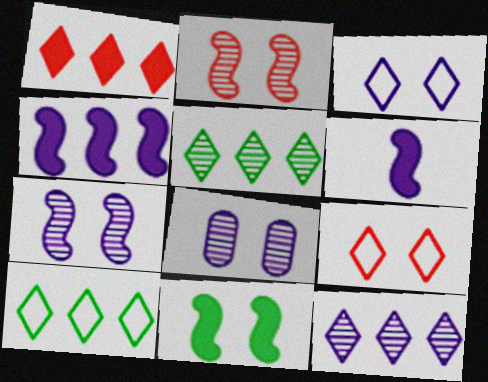[[1, 10, 12], 
[8, 9, 11]]